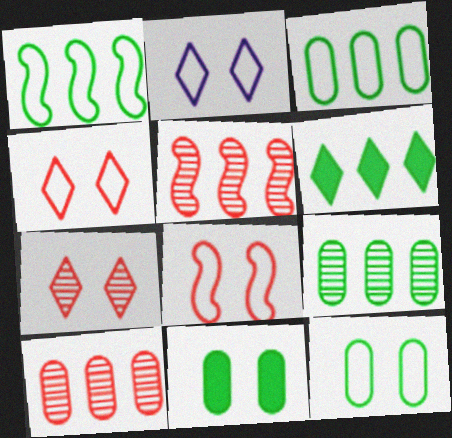[[1, 6, 9], 
[2, 8, 12]]